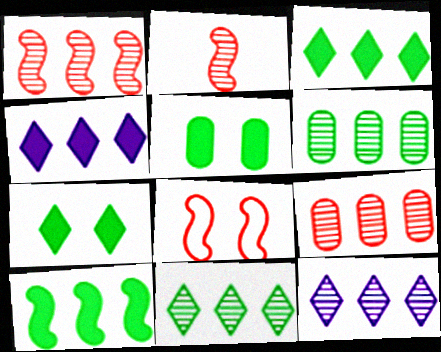[[1, 6, 12]]